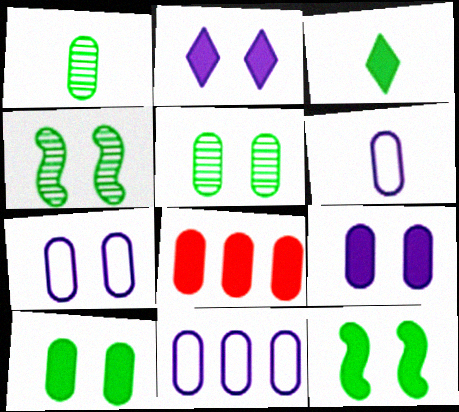[[1, 7, 8], 
[5, 6, 8], 
[6, 7, 11]]